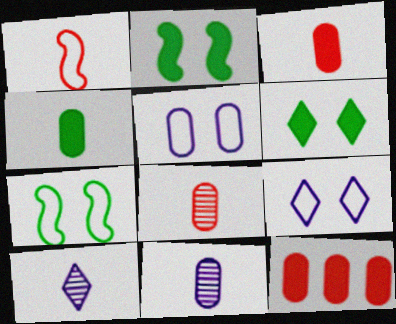[[1, 4, 10], 
[7, 10, 12]]